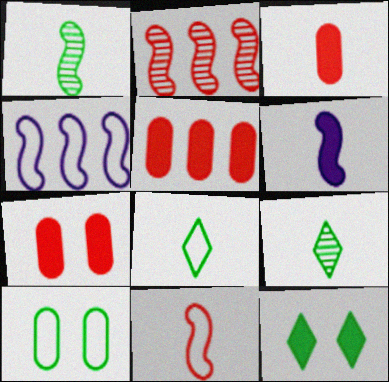[[1, 6, 11], 
[3, 5, 7], 
[4, 7, 9], 
[5, 6, 12]]